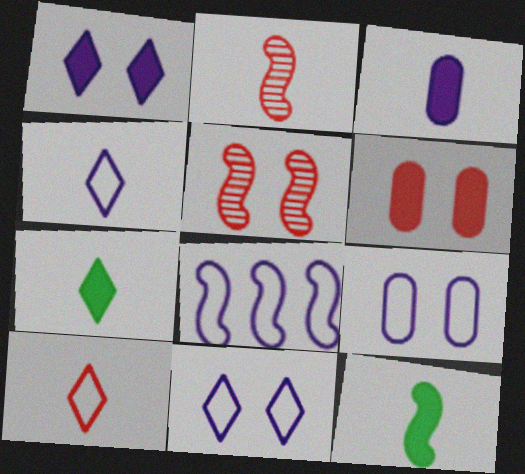[[4, 8, 9], 
[5, 8, 12]]